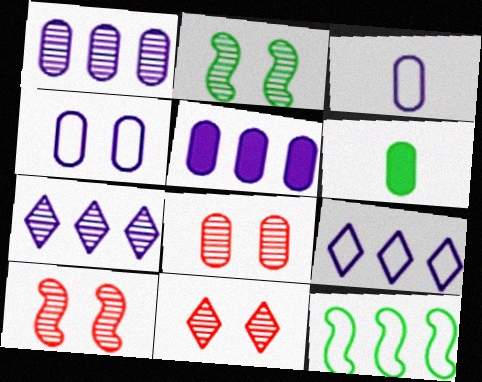[[6, 9, 10], 
[8, 10, 11]]